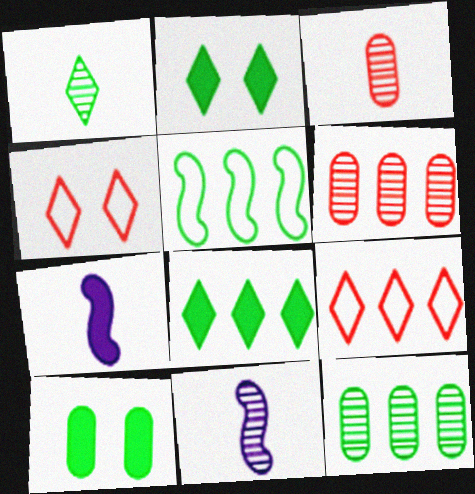[[1, 3, 11], 
[1, 5, 10], 
[4, 7, 12], 
[5, 8, 12], 
[9, 10, 11]]